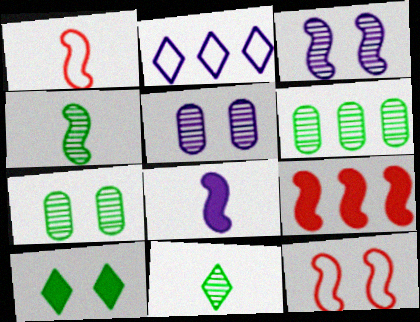[[1, 4, 8], 
[2, 5, 8], 
[2, 6, 9], 
[5, 10, 12]]